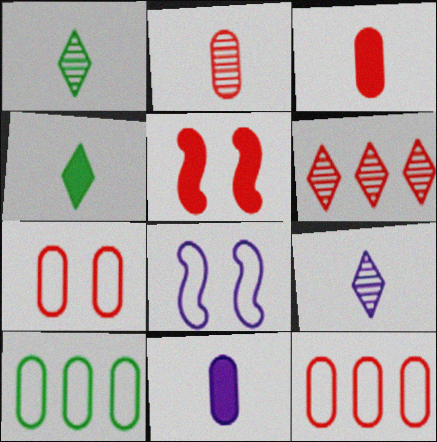[[5, 9, 10]]